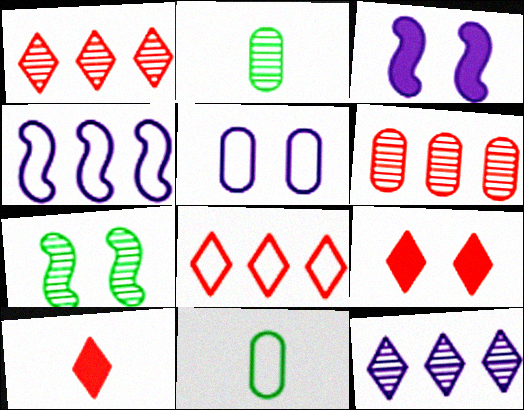[[1, 3, 11], 
[2, 3, 8], 
[2, 4, 9], 
[5, 7, 9]]